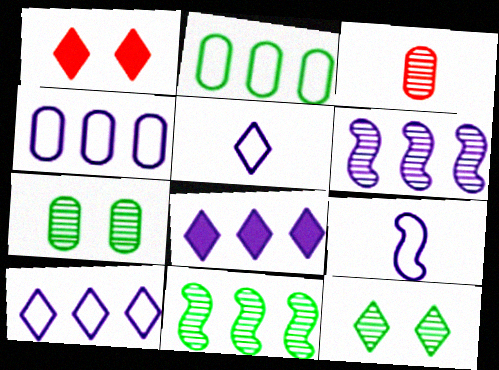[[3, 6, 12], 
[4, 6, 8]]